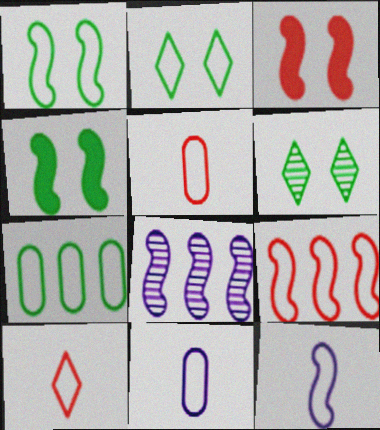[[1, 9, 12], 
[2, 9, 11]]